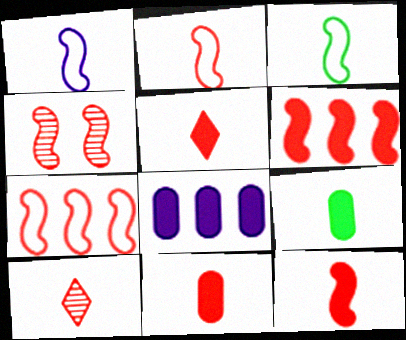[[1, 2, 3], 
[1, 9, 10], 
[2, 4, 6], 
[2, 10, 11], 
[4, 7, 12], 
[5, 11, 12]]